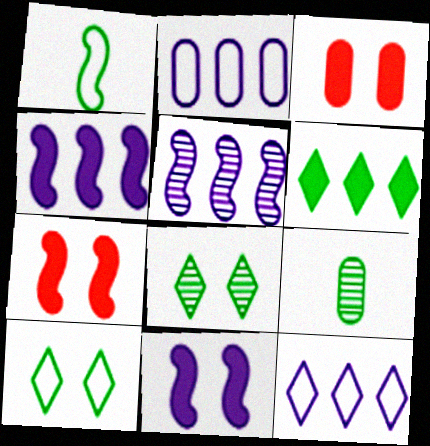[[1, 5, 7], 
[2, 3, 9], 
[7, 9, 12]]